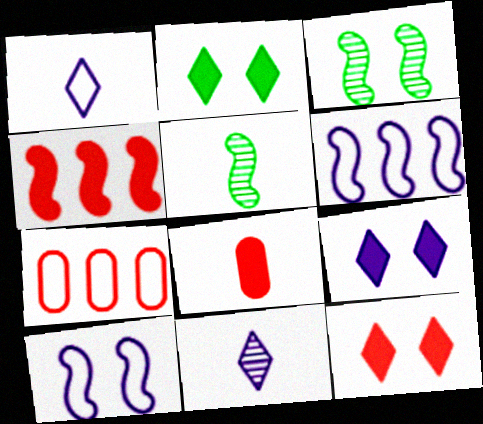[[1, 5, 8], 
[2, 9, 12], 
[4, 5, 10], 
[4, 8, 12], 
[5, 7, 9]]